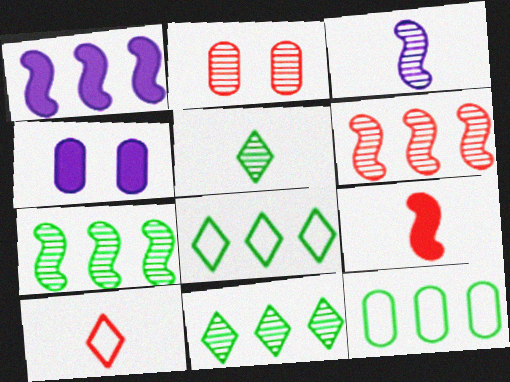[[2, 3, 11], 
[4, 7, 10]]